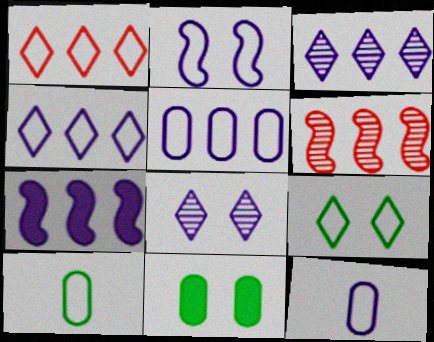[[1, 2, 10], 
[2, 4, 12], 
[3, 5, 7], 
[7, 8, 12]]